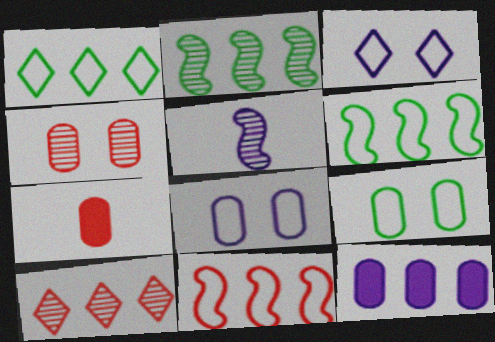[[2, 3, 7], 
[3, 5, 12], 
[6, 10, 12]]